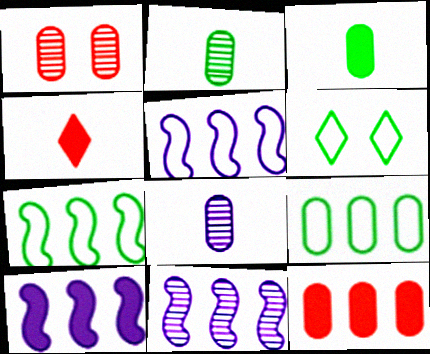[[5, 10, 11]]